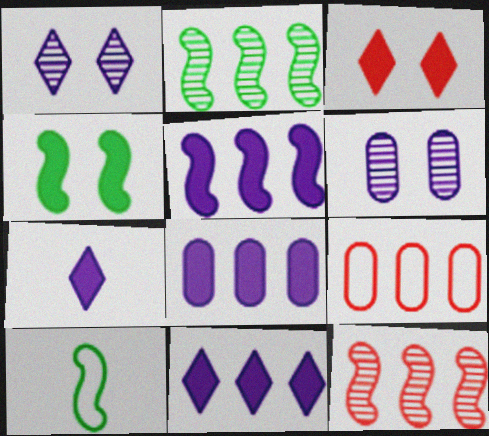[[2, 4, 10], 
[2, 9, 11], 
[5, 8, 11]]